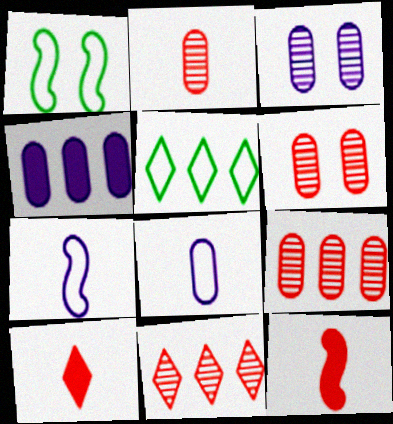[[2, 6, 9], 
[3, 4, 8], 
[3, 5, 12]]